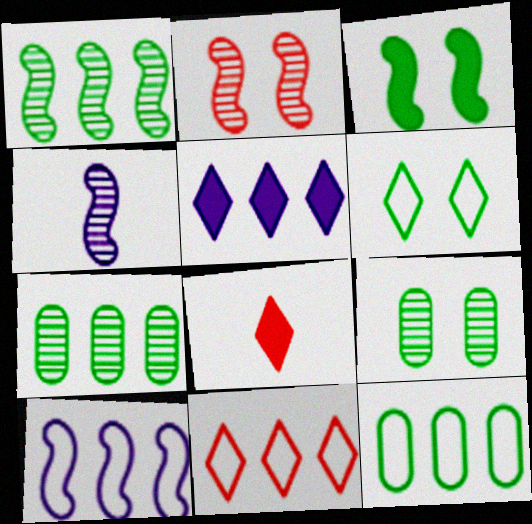[[1, 2, 4], 
[3, 6, 9], 
[8, 9, 10], 
[10, 11, 12]]